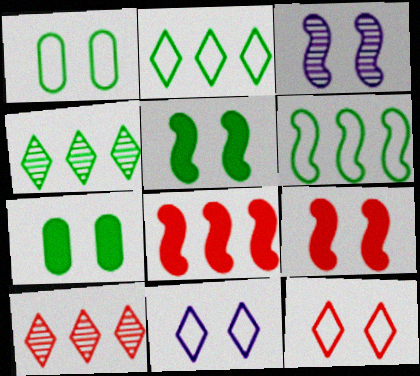[[3, 7, 12]]